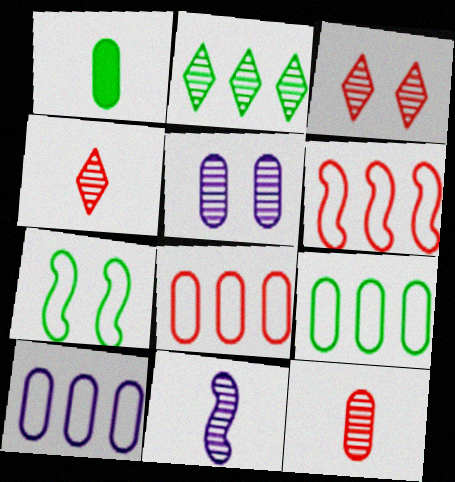[[1, 2, 7], 
[1, 5, 8], 
[8, 9, 10]]